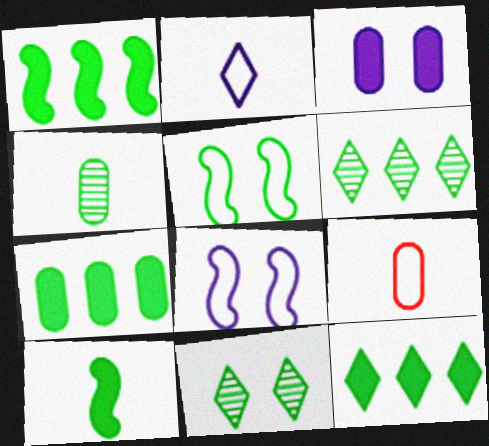[[1, 7, 12], 
[4, 5, 12]]